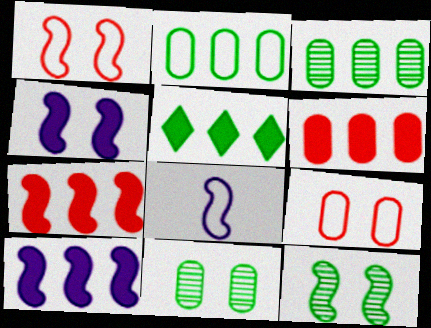[[1, 4, 12], 
[5, 6, 10], 
[7, 8, 12]]